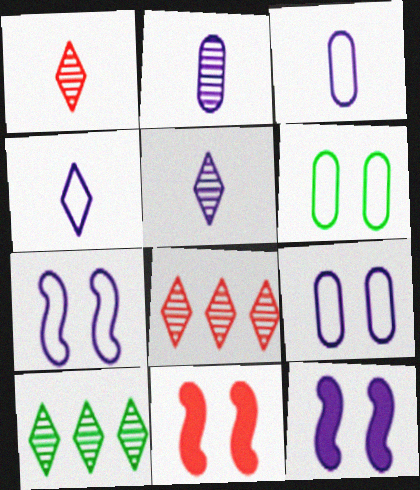[[3, 10, 11]]